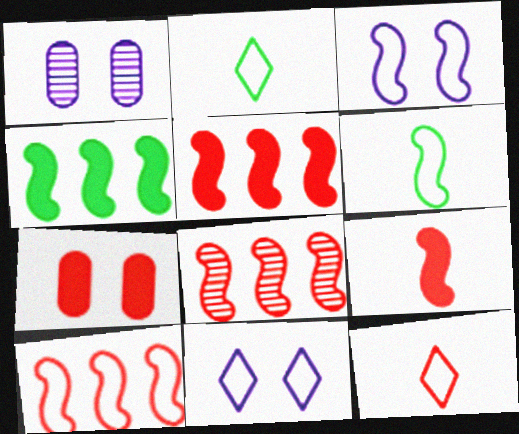[[1, 2, 5], 
[1, 4, 12], 
[3, 6, 10], 
[5, 8, 10], 
[7, 8, 12]]